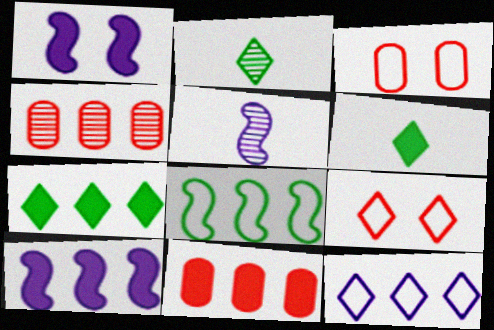[[1, 6, 11], 
[2, 3, 10], 
[3, 5, 7], 
[7, 10, 11]]